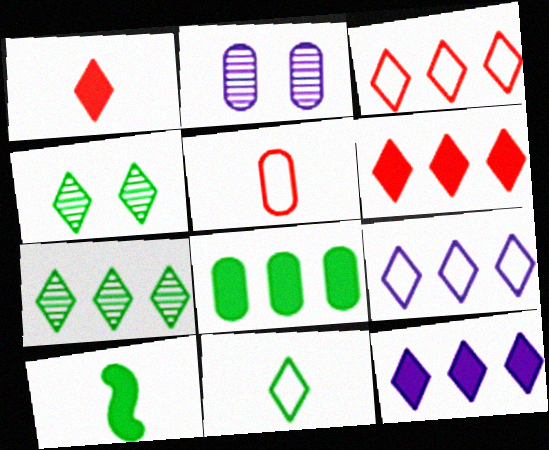[[1, 4, 9], 
[2, 3, 10], 
[2, 5, 8], 
[3, 7, 12], 
[6, 7, 9]]